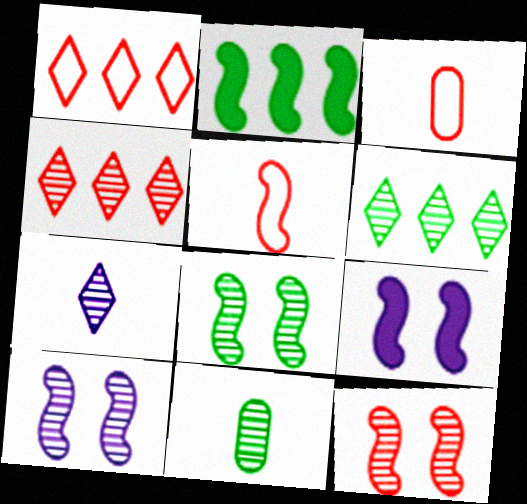[[1, 9, 11], 
[2, 5, 10], 
[3, 6, 9], 
[4, 10, 11], 
[6, 8, 11], 
[8, 10, 12]]